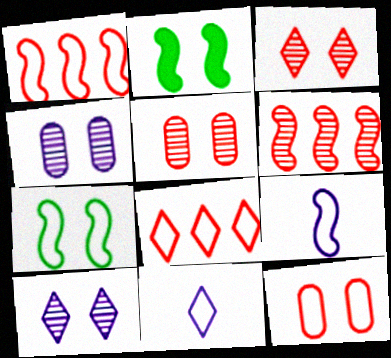[[1, 7, 9], 
[2, 6, 9], 
[2, 10, 12]]